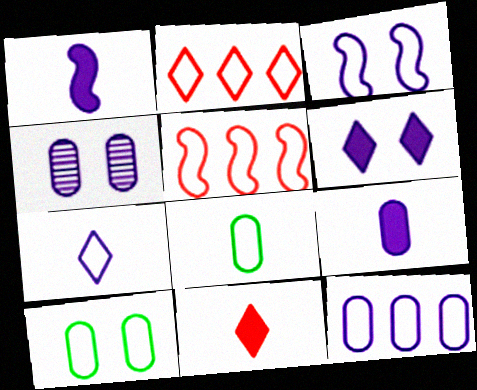[[2, 3, 8], 
[3, 4, 6], 
[3, 7, 12], 
[4, 9, 12], 
[5, 7, 10]]